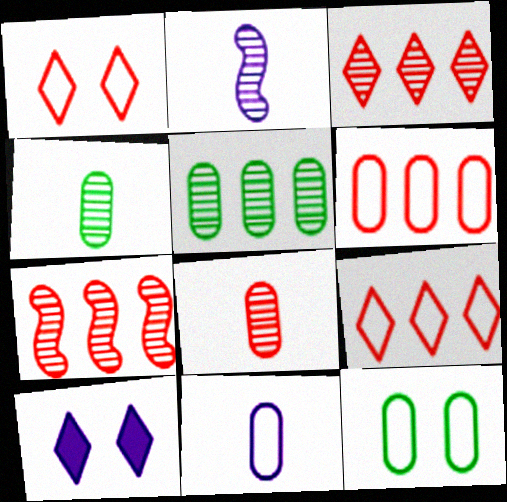[[6, 11, 12]]